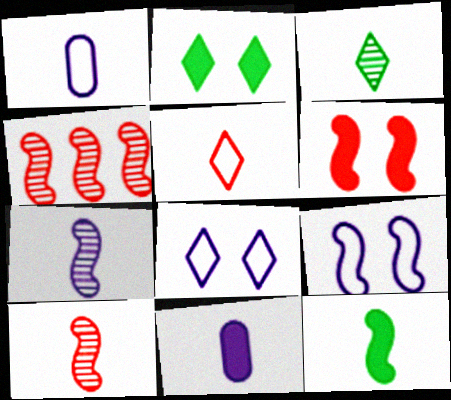[[1, 2, 4], 
[4, 9, 12]]